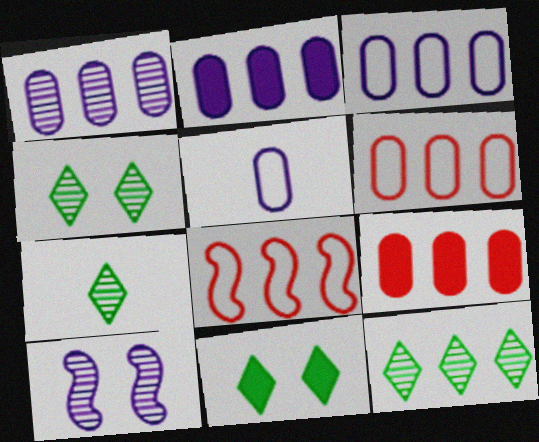[[1, 2, 3], 
[2, 8, 12], 
[4, 7, 12]]